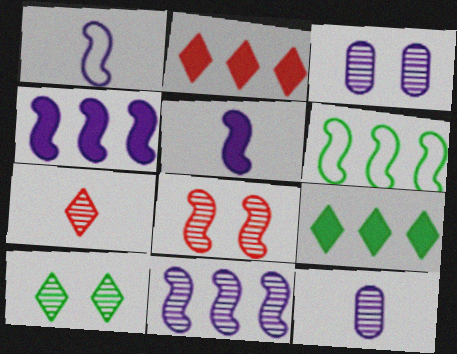[[3, 8, 10], 
[5, 6, 8]]